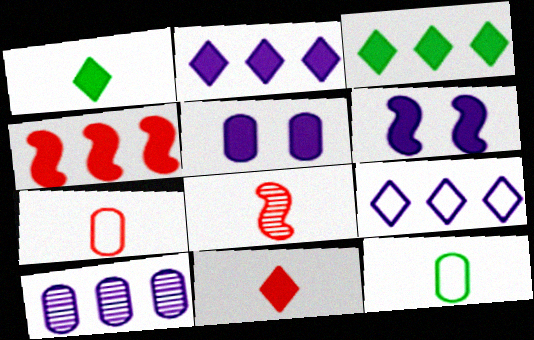[[1, 4, 5], 
[7, 8, 11]]